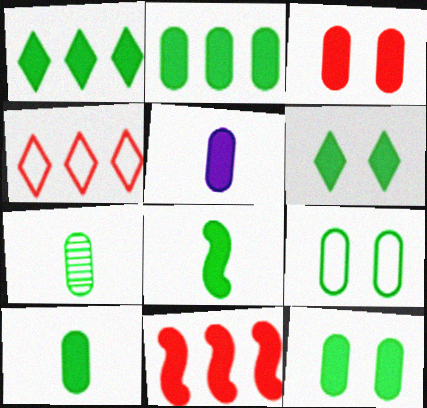[[1, 8, 12], 
[2, 3, 5], 
[2, 6, 8], 
[2, 7, 9], 
[2, 10, 12], 
[5, 6, 11]]